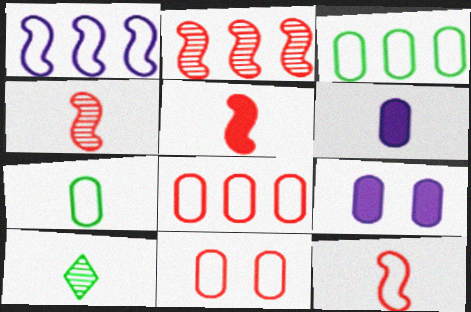[[4, 5, 12], 
[6, 10, 12]]